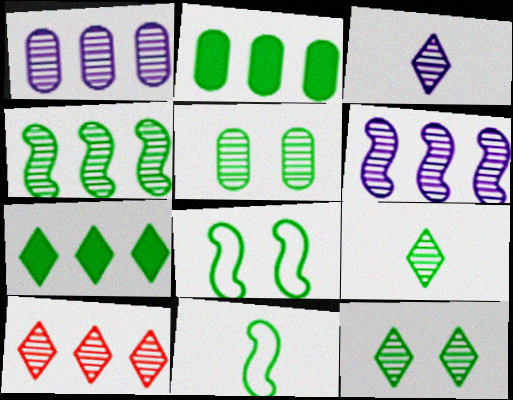[[1, 4, 10], 
[2, 8, 9], 
[2, 11, 12], 
[3, 10, 12], 
[4, 5, 9], 
[5, 7, 11]]